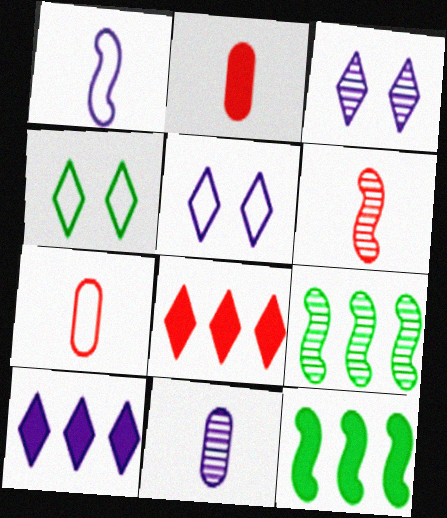[[2, 5, 9], 
[3, 7, 12]]